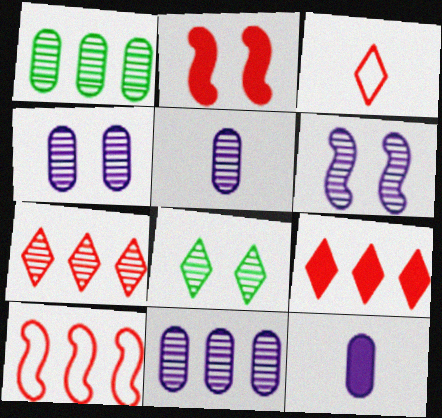[[4, 5, 11], 
[8, 10, 12]]